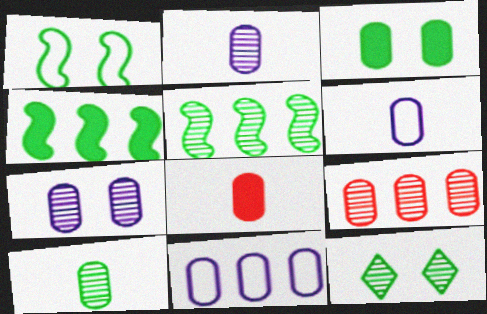[[1, 3, 12], 
[3, 6, 9], 
[5, 10, 12], 
[6, 8, 10], 
[7, 9, 10]]